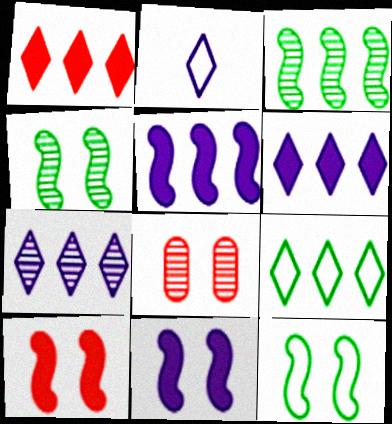[[1, 7, 9]]